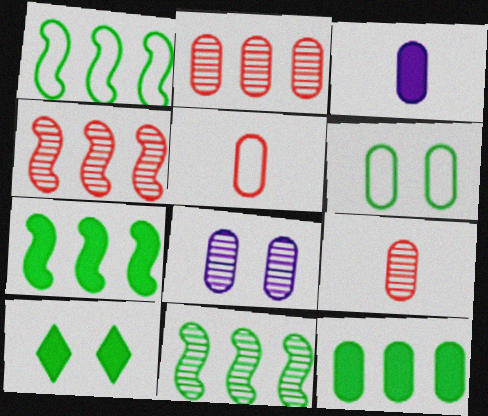[[1, 7, 11], 
[2, 3, 6], 
[5, 8, 12]]